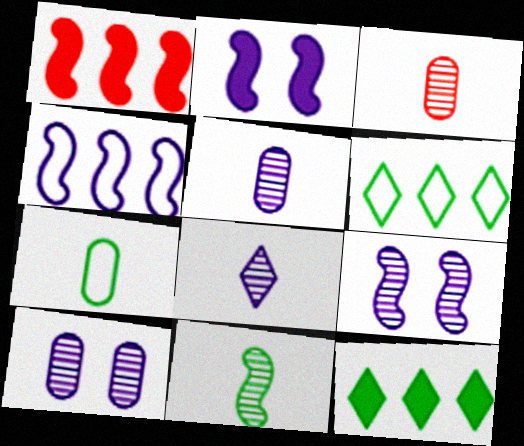[[2, 3, 6], 
[3, 8, 11]]